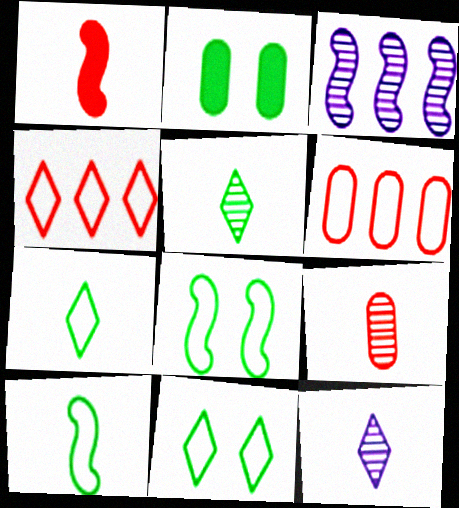[[1, 3, 8]]